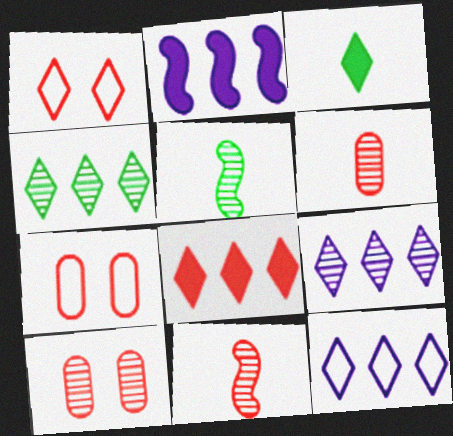[[1, 3, 9], 
[4, 8, 12], 
[5, 9, 10], 
[7, 8, 11]]